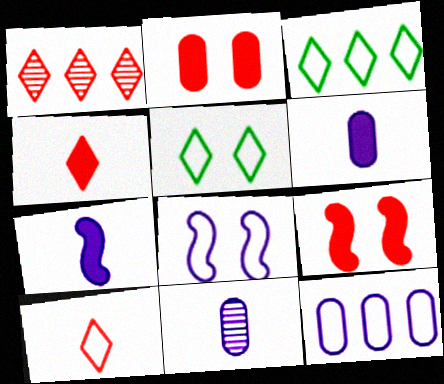[[3, 9, 11]]